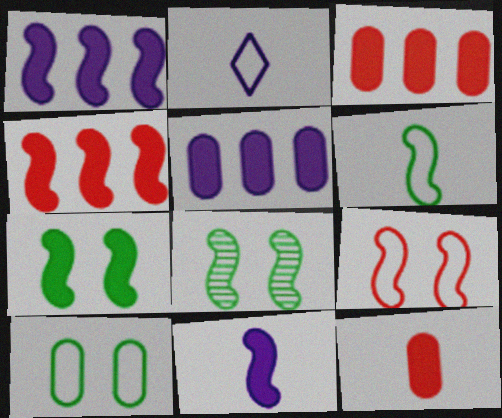[[2, 3, 8], 
[4, 7, 11]]